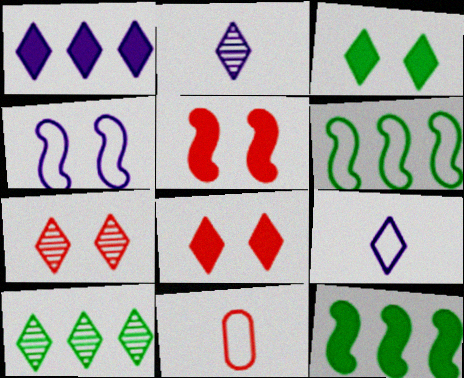[[2, 7, 10], 
[8, 9, 10]]